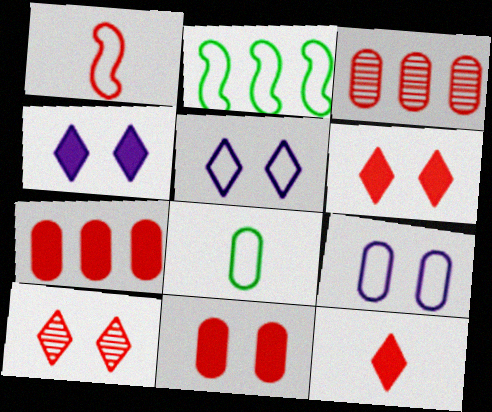[[1, 3, 6], 
[1, 7, 10]]